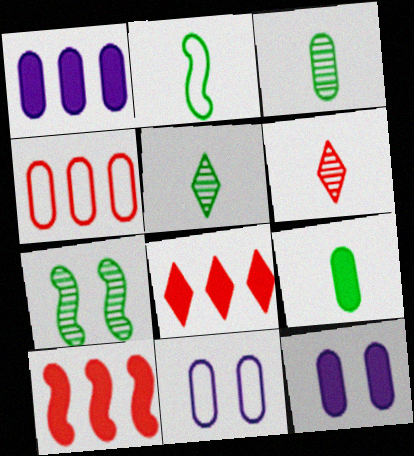[[2, 5, 9], 
[3, 4, 12], 
[5, 10, 11]]